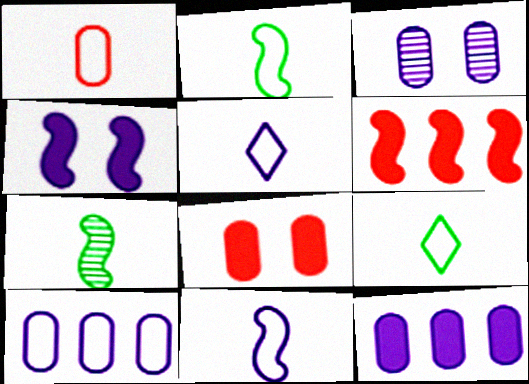[[1, 2, 5], 
[1, 9, 11], 
[3, 6, 9]]